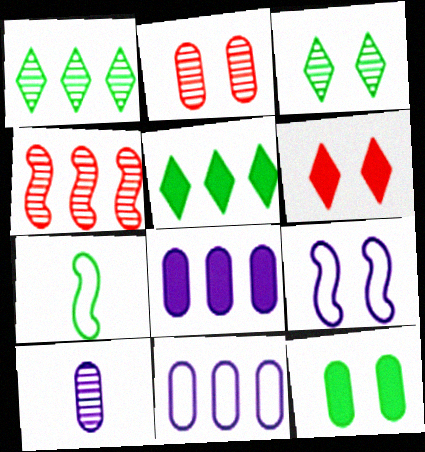[[1, 7, 12], 
[3, 4, 10], 
[4, 5, 11]]